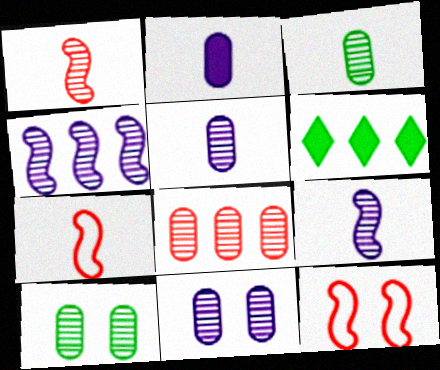[[3, 8, 11], 
[5, 6, 12], 
[5, 8, 10], 
[6, 7, 11]]